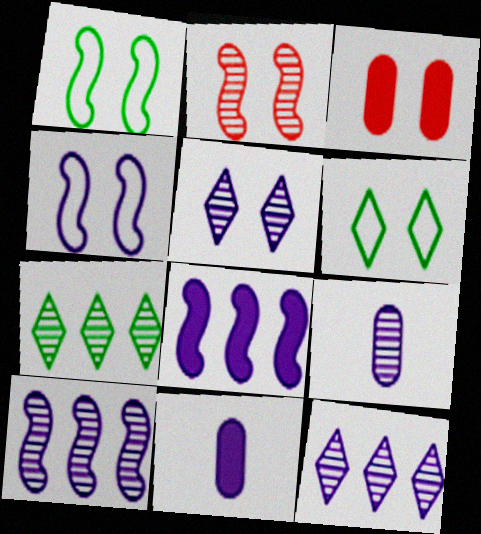[[1, 3, 5], 
[2, 7, 9], 
[4, 11, 12], 
[5, 9, 10]]